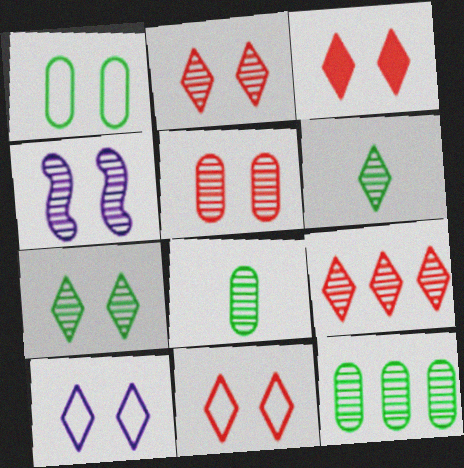[[1, 3, 4], 
[2, 3, 11], 
[3, 7, 10], 
[4, 5, 7], 
[4, 8, 9]]